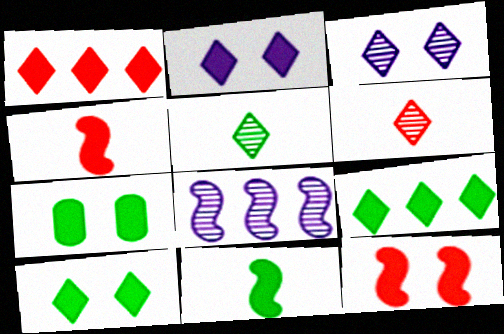[[2, 7, 12], 
[7, 9, 11]]